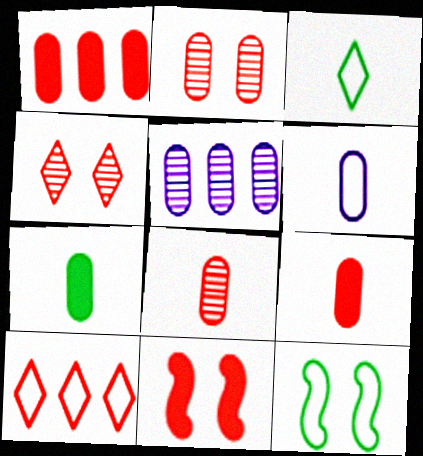[[3, 5, 11], 
[6, 7, 8], 
[6, 10, 12], 
[8, 10, 11]]